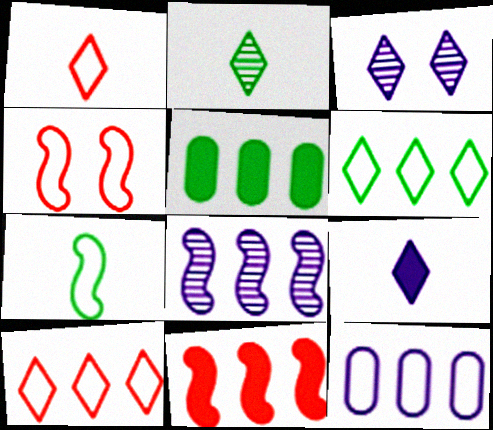[[1, 2, 9], 
[5, 8, 10]]